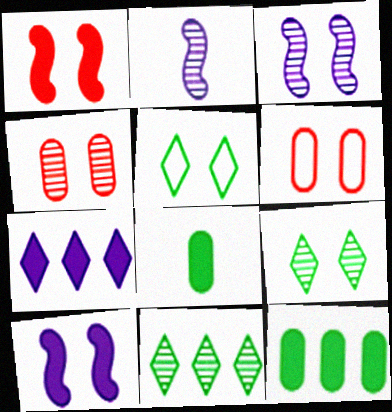[[1, 7, 8], 
[2, 4, 11], 
[3, 4, 9], 
[4, 5, 10], 
[6, 9, 10]]